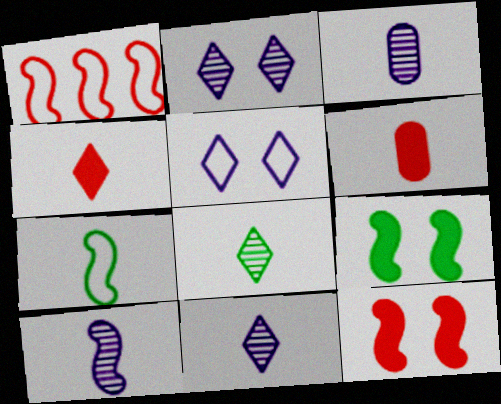[[1, 9, 10], 
[3, 4, 7], 
[3, 10, 11], 
[6, 7, 11]]